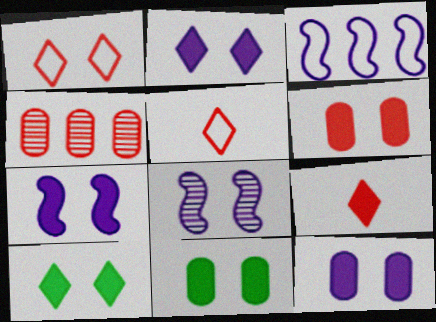[[1, 8, 11], 
[2, 7, 12], 
[6, 7, 10], 
[6, 11, 12]]